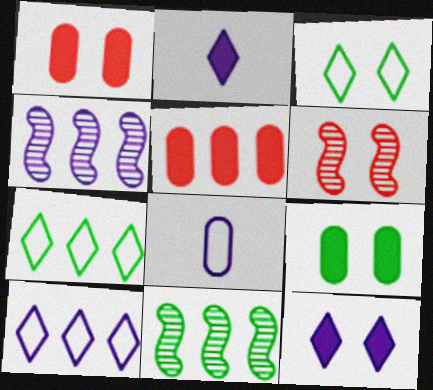[[4, 5, 7], 
[4, 8, 12], 
[5, 10, 11]]